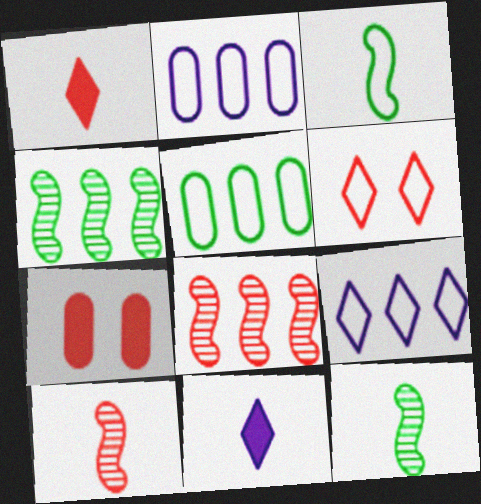[[2, 3, 6], 
[7, 9, 12]]